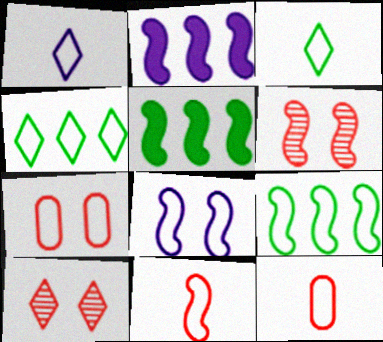[[1, 7, 9], 
[4, 8, 12], 
[8, 9, 11]]